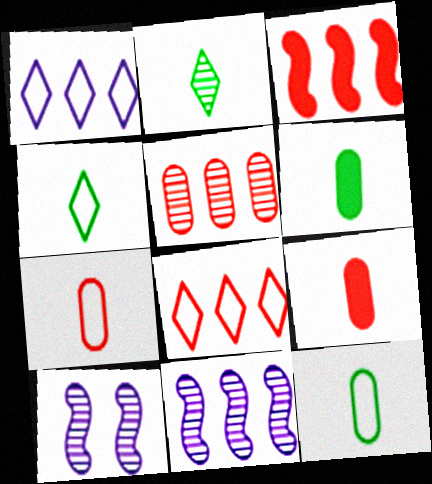[[2, 5, 10], 
[3, 5, 8], 
[6, 8, 10]]